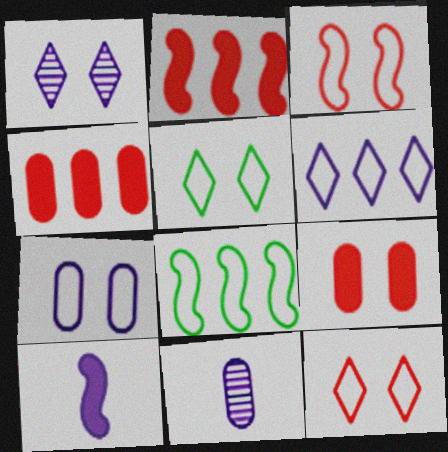[[2, 5, 11], 
[3, 5, 7]]